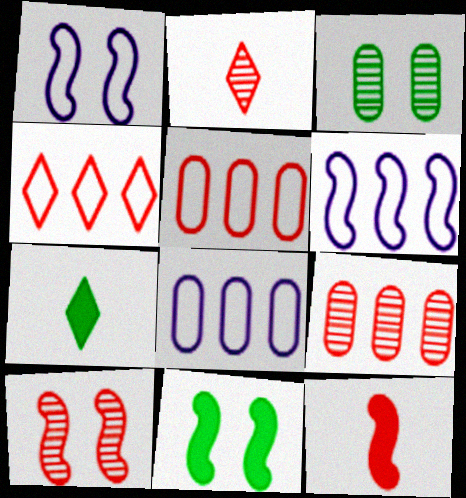[[1, 7, 9], 
[1, 10, 11], 
[2, 8, 11], 
[2, 9, 10], 
[7, 8, 10]]